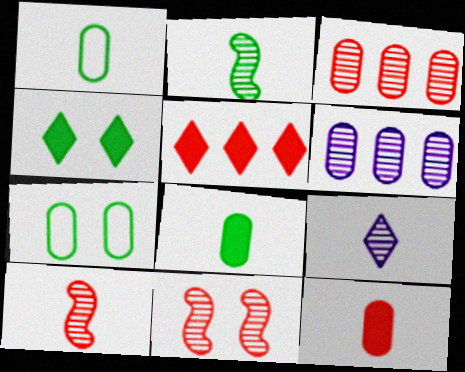[[6, 7, 12]]